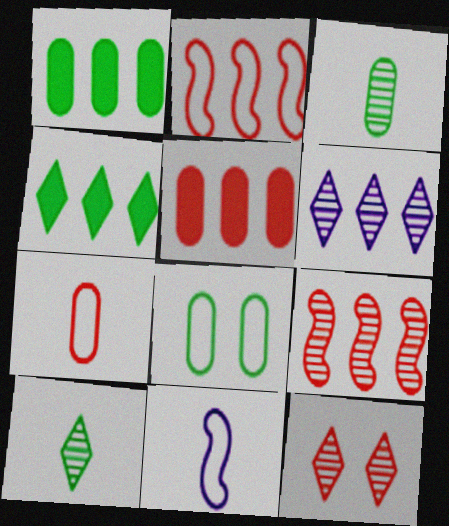[[1, 2, 6], 
[1, 3, 8], 
[1, 11, 12], 
[6, 10, 12]]